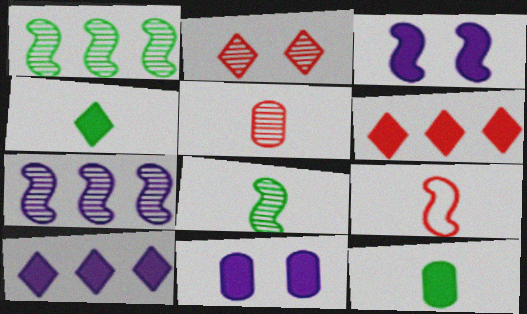[[1, 3, 9], 
[3, 6, 12]]